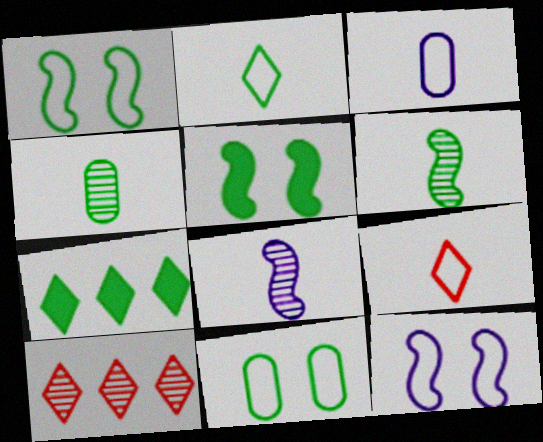[[1, 4, 7], 
[3, 5, 10], 
[6, 7, 11]]